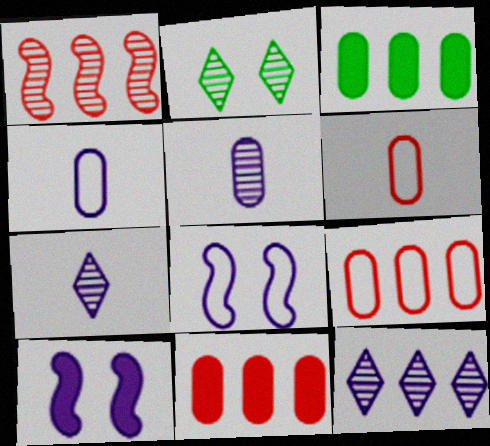[[1, 2, 5], 
[4, 10, 12]]